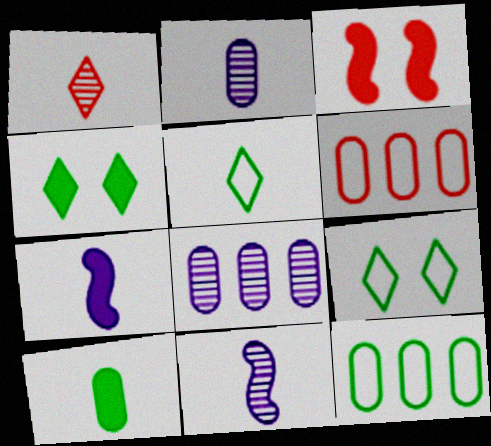[[1, 3, 6], 
[3, 5, 8], 
[4, 6, 11]]